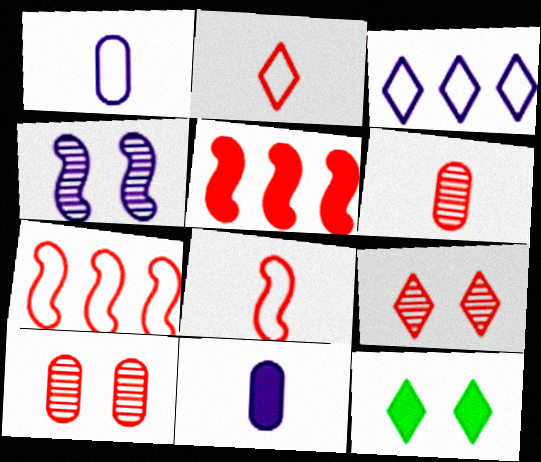[[2, 5, 10], 
[3, 4, 11], 
[5, 11, 12]]